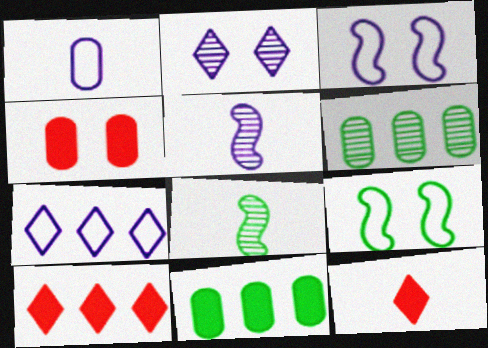[[1, 3, 7], 
[1, 4, 6], 
[1, 8, 12], 
[2, 4, 9], 
[3, 6, 12], 
[4, 7, 8]]